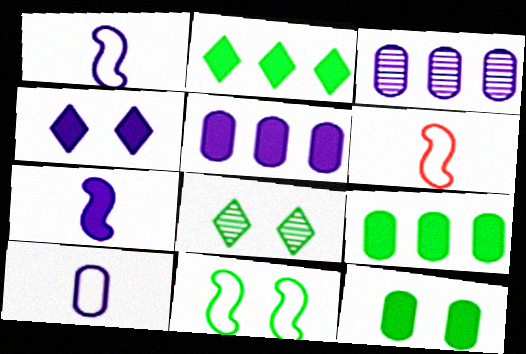[[1, 3, 4], 
[4, 5, 7], 
[5, 6, 8], 
[8, 11, 12]]